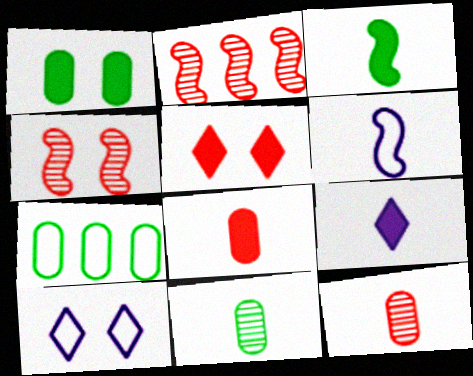[[1, 4, 10], 
[1, 7, 11], 
[3, 8, 9], 
[4, 7, 9]]